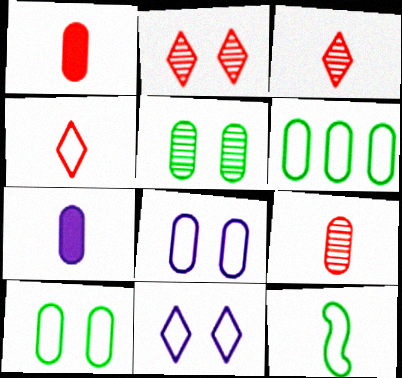[[3, 7, 12]]